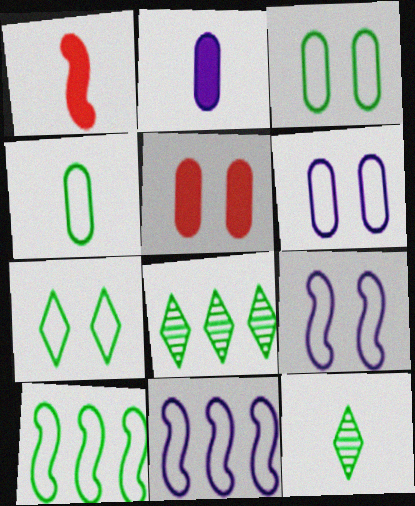[[1, 6, 8], 
[4, 7, 10], 
[5, 11, 12]]